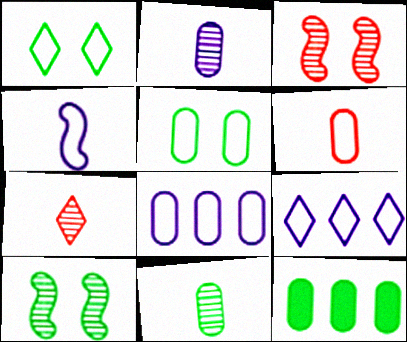[[5, 6, 8], 
[5, 11, 12]]